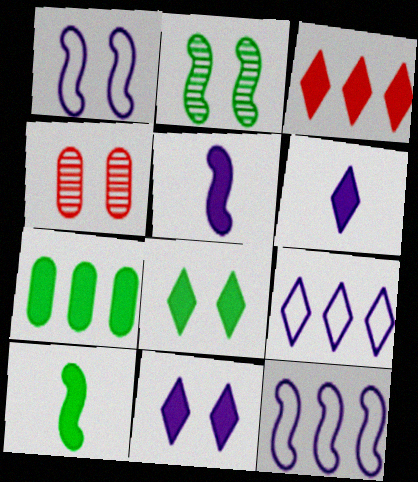[[1, 4, 8], 
[3, 6, 8], 
[4, 9, 10], 
[7, 8, 10]]